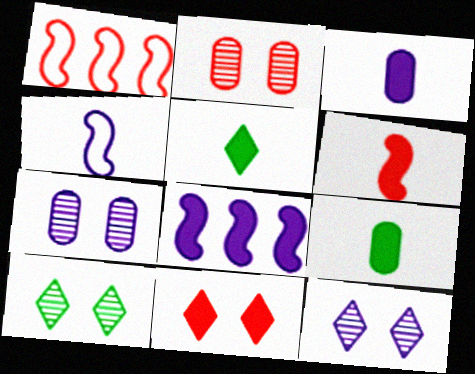[[1, 3, 10], 
[1, 5, 7], 
[1, 9, 12], 
[3, 5, 6], 
[8, 9, 11]]